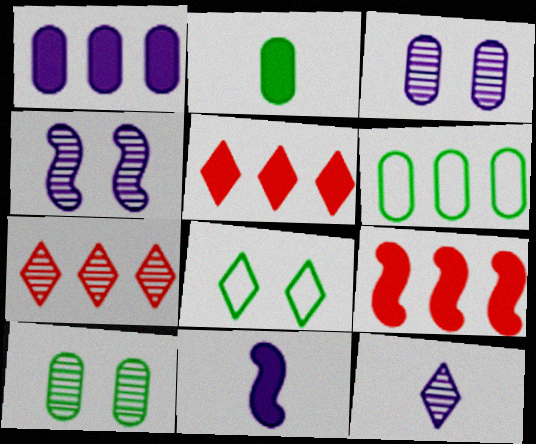[[2, 6, 10], 
[5, 8, 12]]